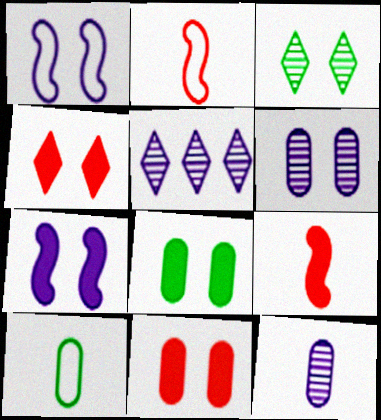[[1, 3, 11], 
[2, 5, 8], 
[4, 7, 8]]